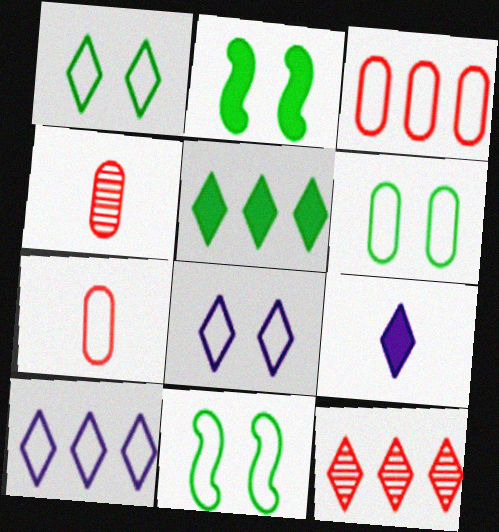[[1, 6, 11], 
[1, 9, 12], 
[2, 4, 10], 
[5, 10, 12], 
[7, 10, 11]]